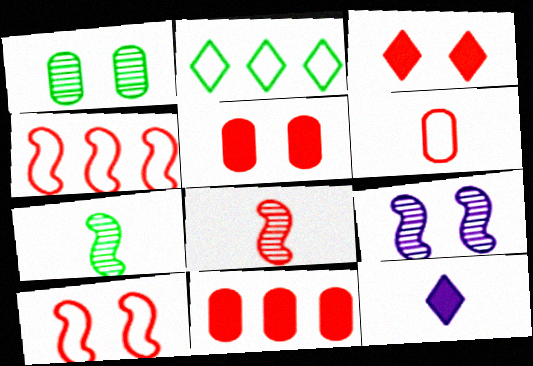[[1, 4, 12], 
[6, 7, 12]]